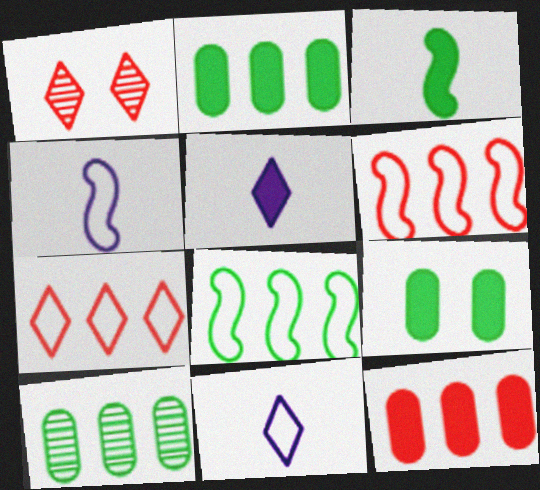[[1, 2, 4]]